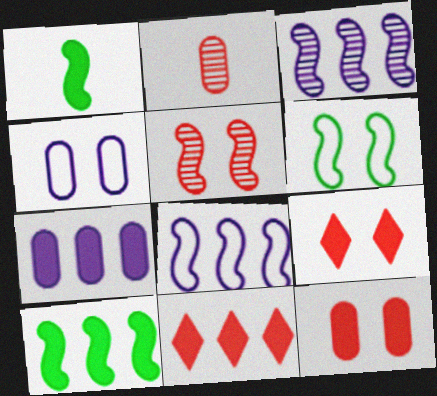[[1, 5, 8], 
[1, 7, 9], 
[7, 10, 11]]